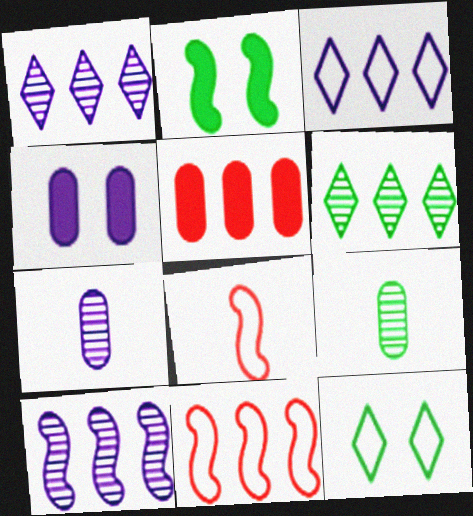[[2, 8, 10], 
[4, 6, 8]]